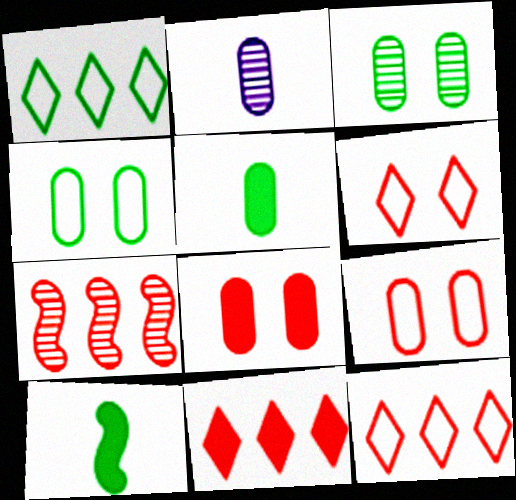[[1, 3, 10]]